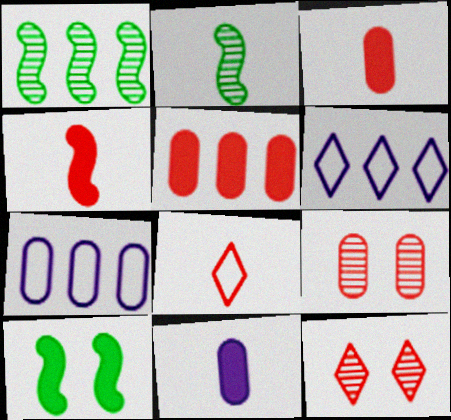[[1, 5, 6], 
[2, 8, 11]]